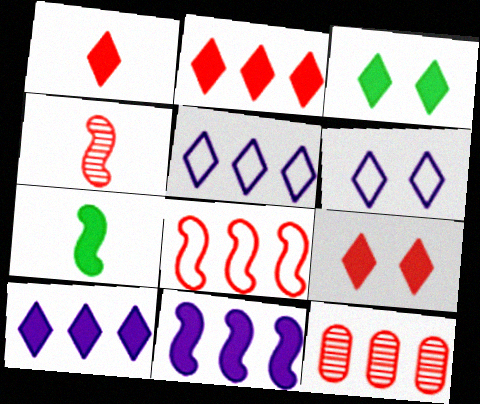[[1, 2, 9], 
[1, 3, 10], 
[2, 8, 12], 
[6, 7, 12]]